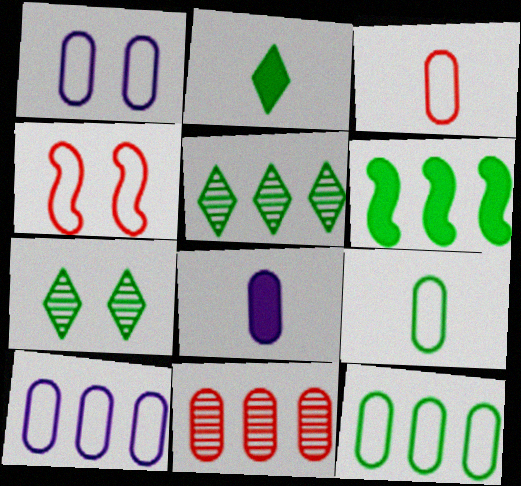[[1, 3, 12], 
[4, 5, 8], 
[5, 6, 12], 
[6, 7, 9]]